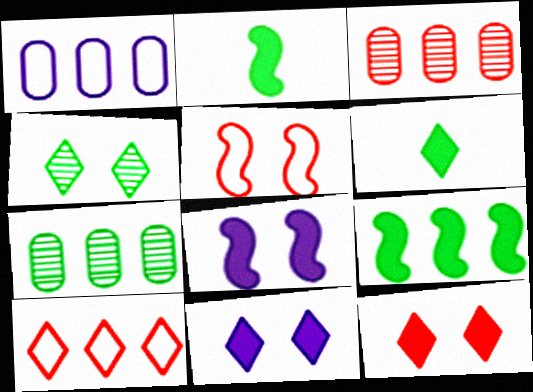[]